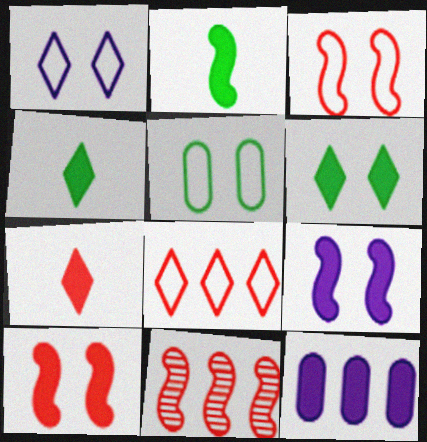[[1, 3, 5], 
[4, 10, 12]]